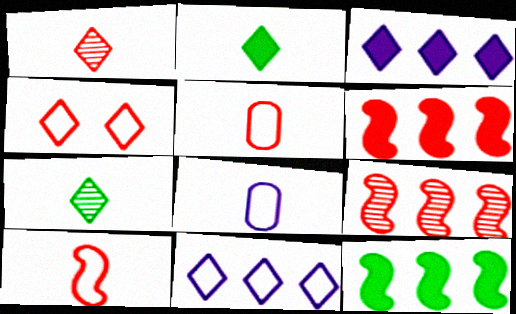[[3, 4, 7]]